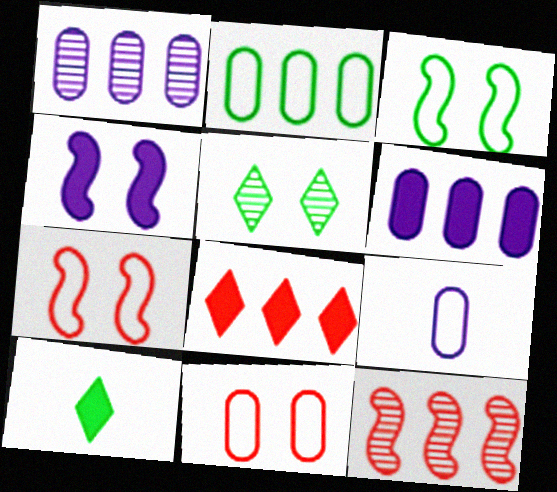[[1, 7, 10], 
[2, 9, 11], 
[4, 5, 11]]